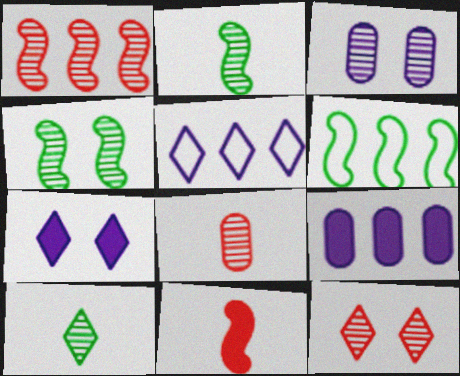[[1, 3, 10], 
[1, 8, 12], 
[3, 4, 12], 
[6, 7, 8]]